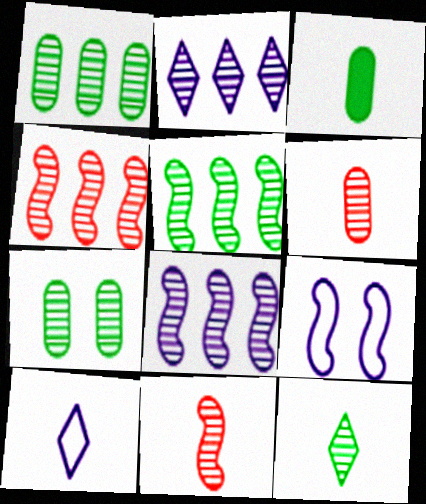[[1, 2, 4], 
[2, 7, 11], 
[3, 10, 11], 
[4, 5, 8], 
[5, 7, 12]]